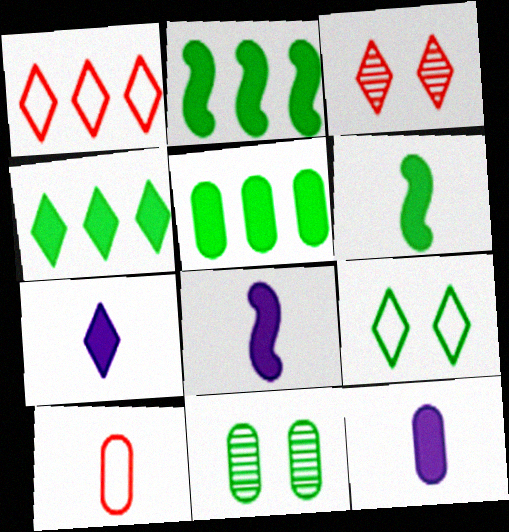[[1, 8, 11], 
[2, 4, 5], 
[7, 8, 12]]